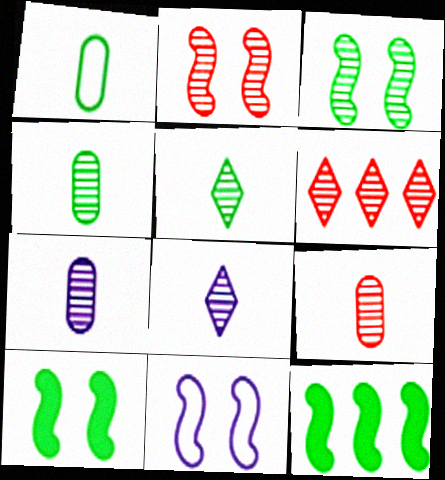[[2, 6, 9], 
[2, 10, 11], 
[3, 6, 7], 
[4, 7, 9]]